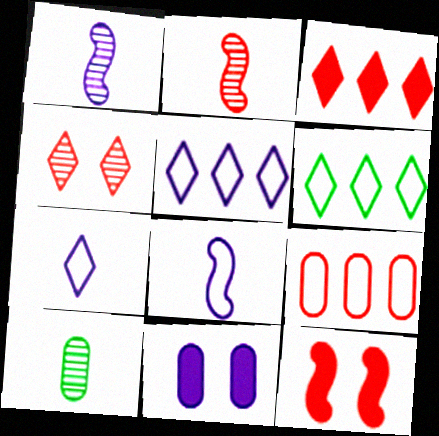[[1, 5, 11], 
[2, 6, 11], 
[5, 10, 12], 
[9, 10, 11]]